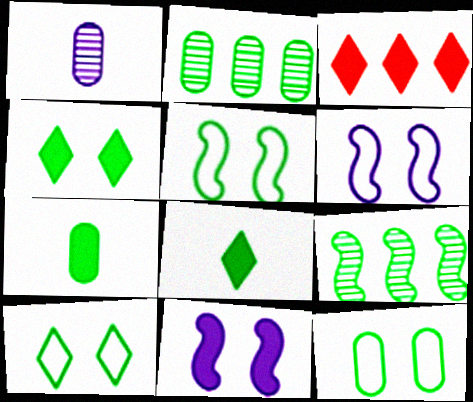[[1, 3, 5], 
[2, 5, 8], 
[2, 7, 12], 
[3, 7, 11], 
[5, 10, 12], 
[7, 9, 10], 
[8, 9, 12]]